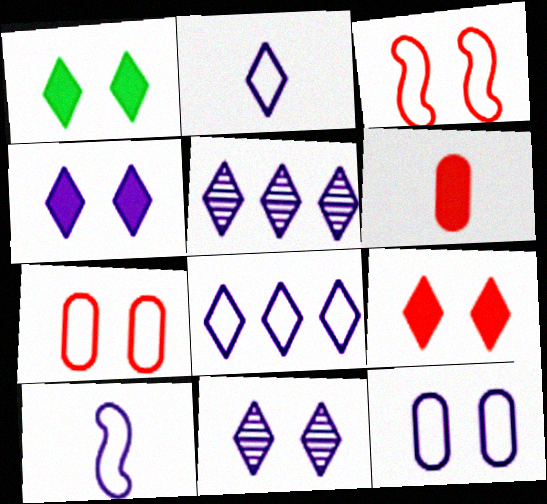[[1, 4, 9], 
[2, 4, 5], 
[8, 10, 12]]